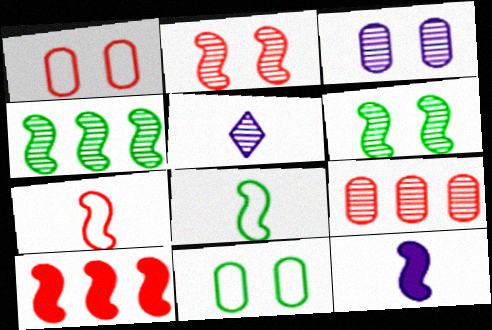[[2, 7, 10], 
[5, 6, 9], 
[5, 10, 11]]